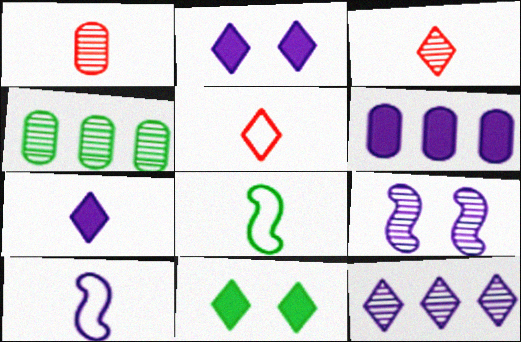[[1, 7, 8], 
[3, 4, 9], 
[4, 8, 11], 
[5, 11, 12]]